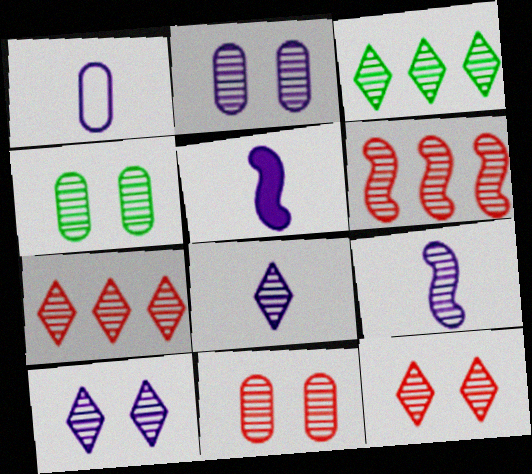[[1, 5, 8], 
[2, 4, 11], 
[3, 8, 12], 
[3, 9, 11], 
[4, 6, 8], 
[4, 7, 9]]